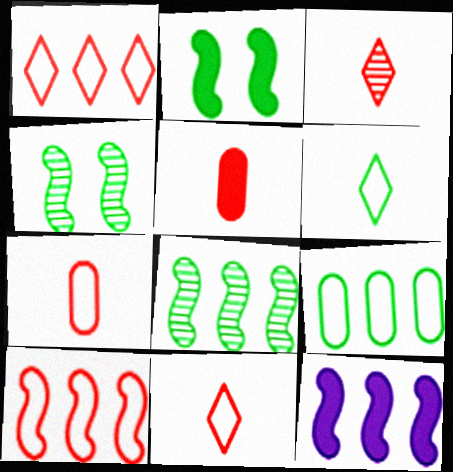[[8, 10, 12]]